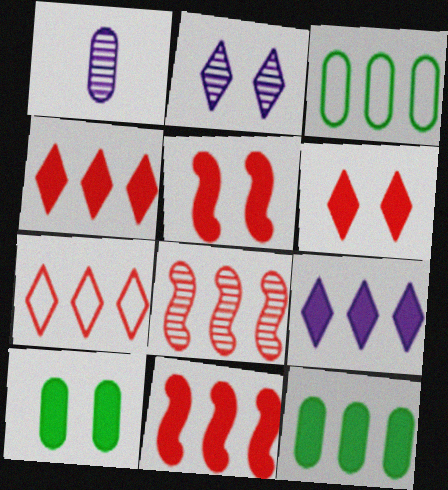[[3, 8, 9], 
[9, 11, 12]]